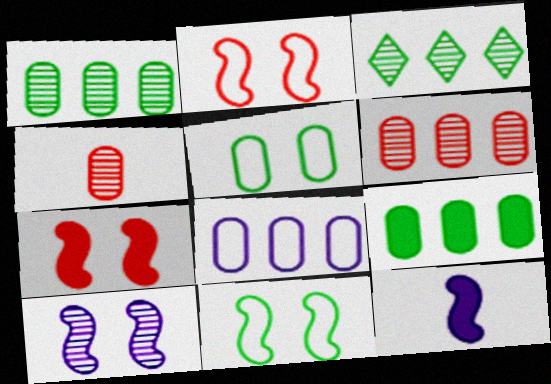[[3, 4, 10], 
[6, 8, 9], 
[7, 10, 11]]